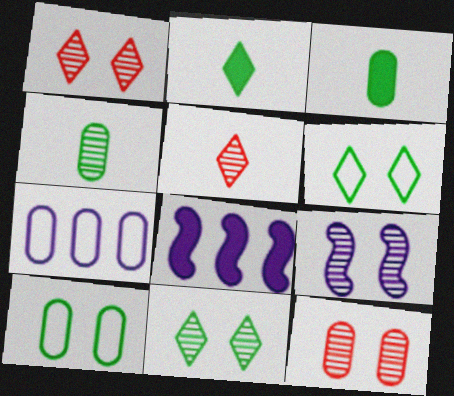[[3, 7, 12], 
[5, 8, 10], 
[9, 11, 12]]